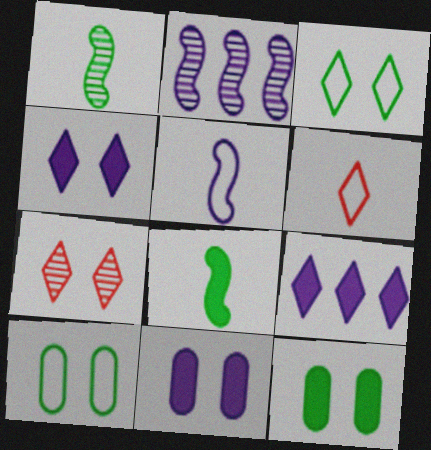[[2, 6, 12], 
[3, 4, 7]]